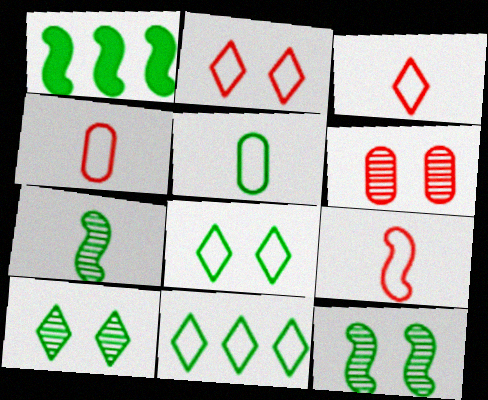[[1, 5, 10], 
[3, 4, 9]]